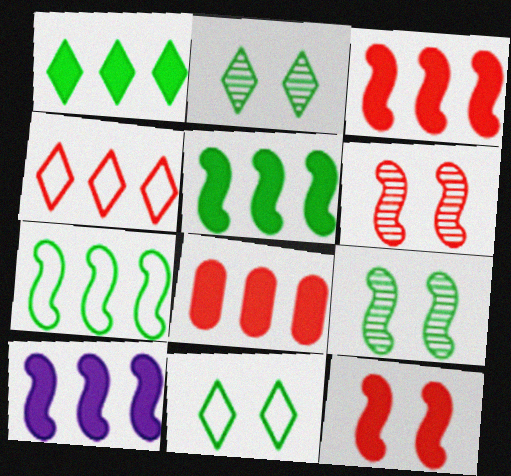[[1, 8, 10], 
[3, 5, 10]]